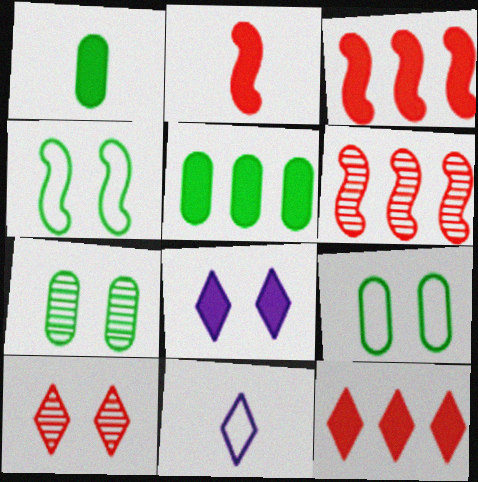[[1, 3, 8], 
[2, 5, 8], 
[3, 7, 11]]